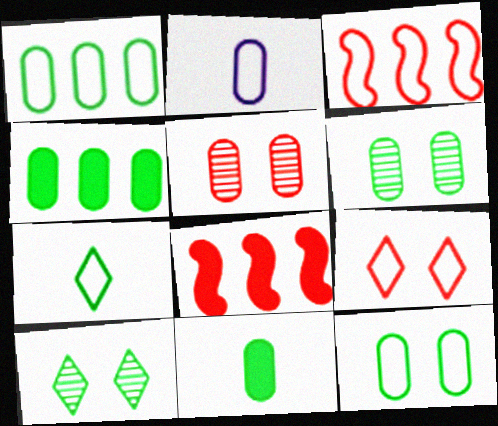[[1, 6, 11], 
[2, 4, 5], 
[2, 8, 10]]